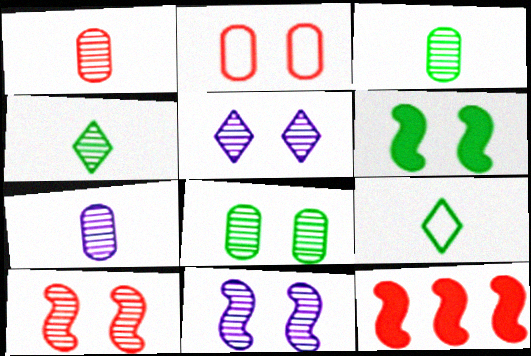[[1, 3, 7], 
[2, 5, 6], 
[5, 8, 10]]